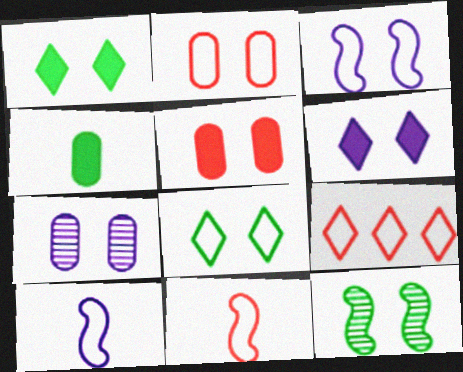[[2, 3, 8], 
[2, 6, 12], 
[2, 9, 11], 
[3, 6, 7]]